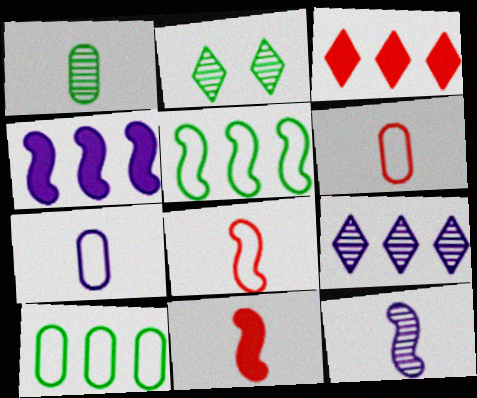[[2, 4, 6]]